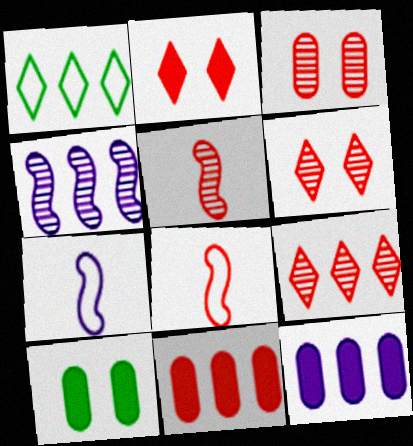[[1, 4, 11], 
[3, 5, 9], 
[6, 8, 11], 
[7, 9, 10]]